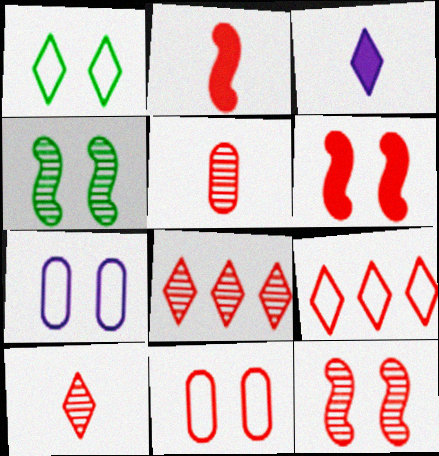[[1, 3, 8], 
[2, 8, 11], 
[5, 6, 9], 
[5, 8, 12]]